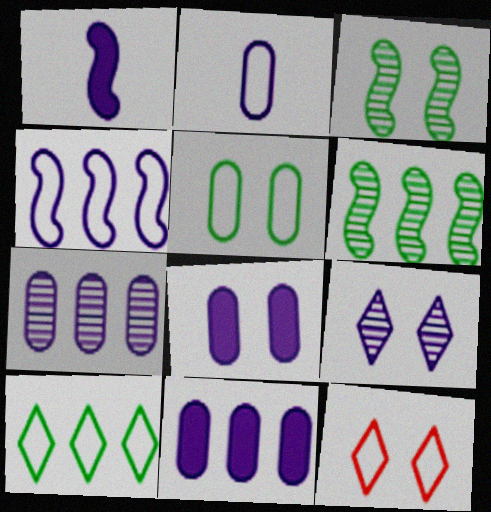[[2, 7, 8], 
[3, 8, 12]]